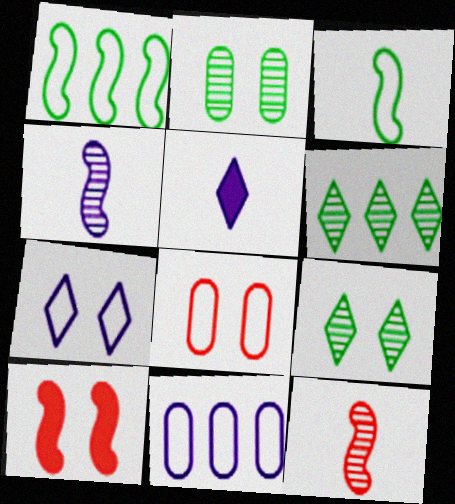[[1, 4, 10], 
[2, 7, 10]]